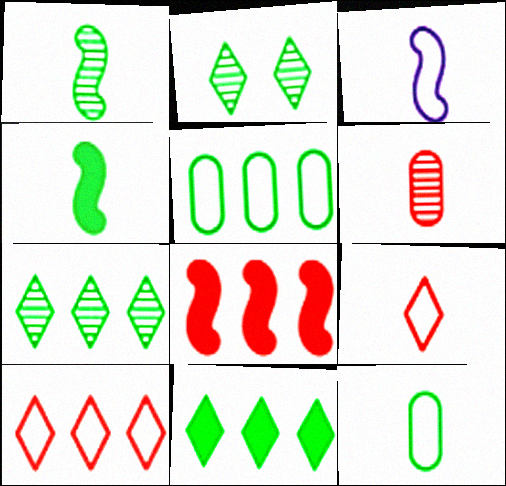[[2, 4, 5], 
[3, 9, 12]]